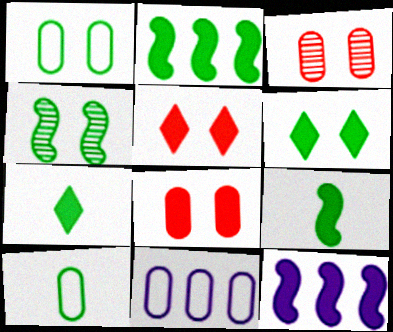[[1, 4, 6], 
[7, 8, 12]]